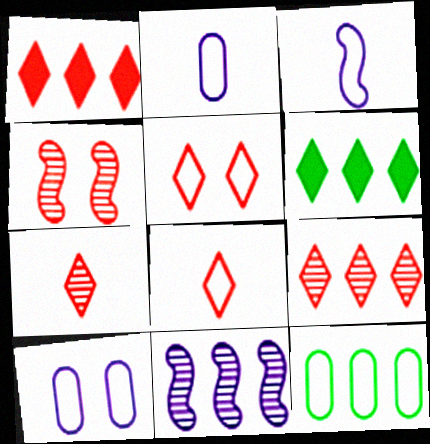[[1, 5, 7], 
[1, 11, 12], 
[2, 4, 6], 
[3, 5, 12]]